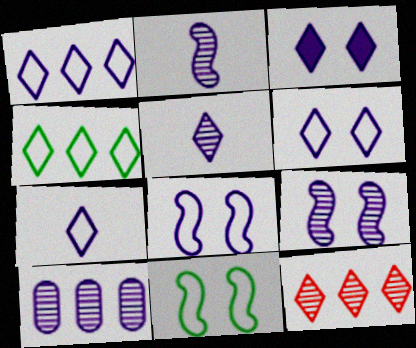[[1, 3, 5], 
[1, 6, 7], 
[5, 9, 10]]